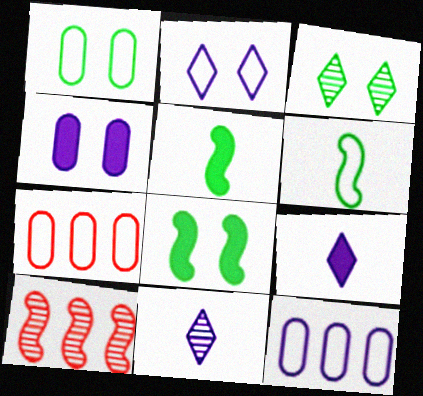[[1, 3, 8], 
[1, 9, 10], 
[2, 6, 7], 
[7, 8, 11]]